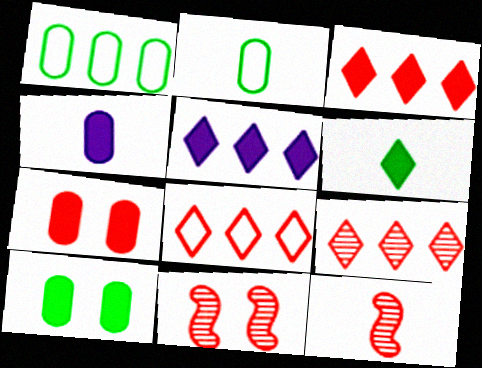[[2, 5, 11], 
[3, 8, 9], 
[7, 8, 12]]